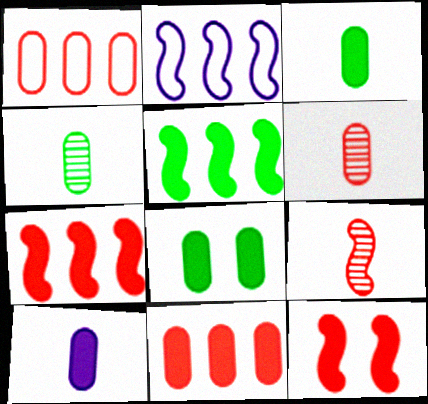[[8, 10, 11]]